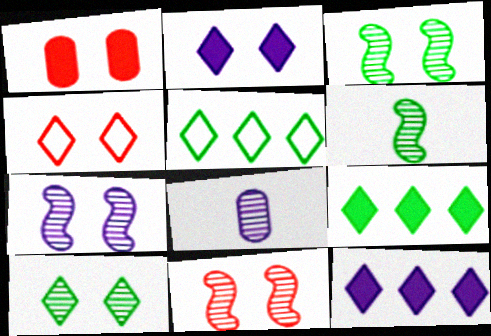[[1, 4, 11], 
[2, 4, 10], 
[3, 7, 11]]